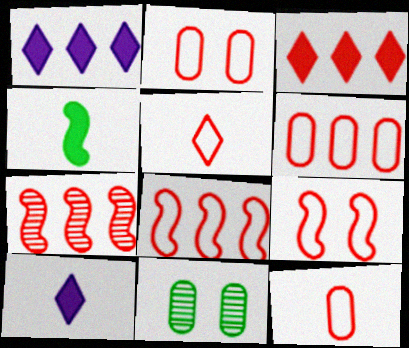[[2, 5, 8], 
[2, 6, 12], 
[3, 6, 7], 
[5, 6, 9], 
[8, 10, 11]]